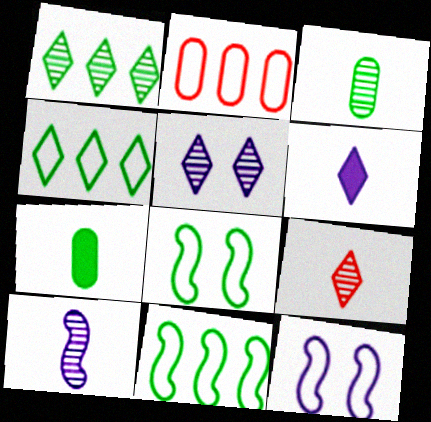[[1, 5, 9], 
[1, 7, 8], 
[3, 9, 10]]